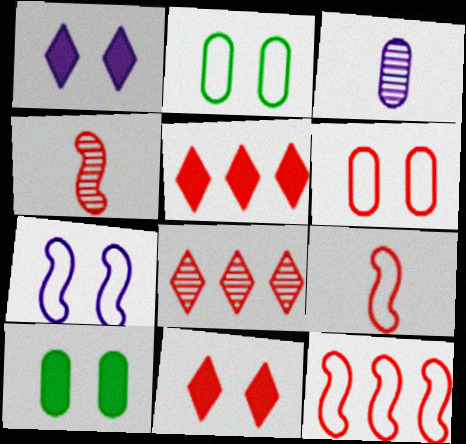[[4, 5, 6]]